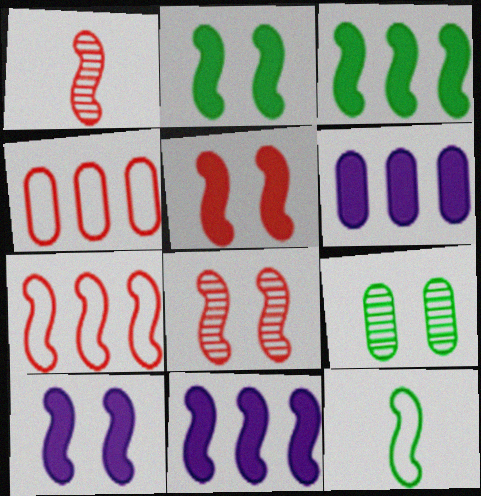[[1, 5, 7], 
[2, 5, 10], 
[8, 11, 12]]